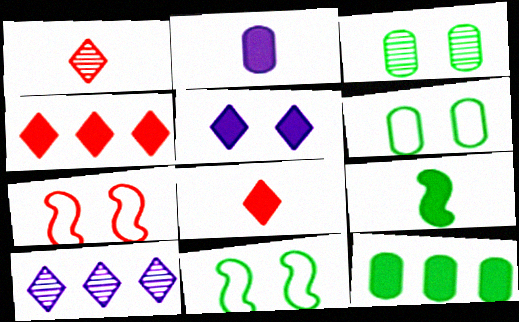[[2, 8, 9], 
[3, 5, 7]]